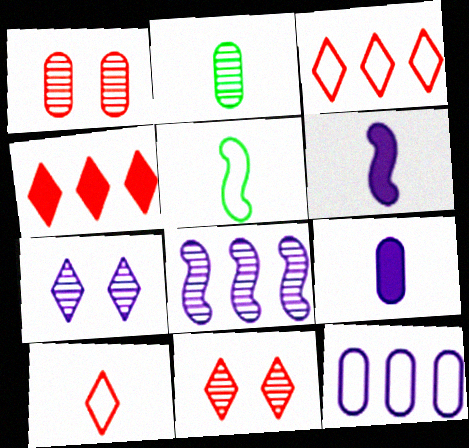[[2, 6, 10], 
[2, 8, 11], 
[4, 10, 11], 
[6, 7, 12]]